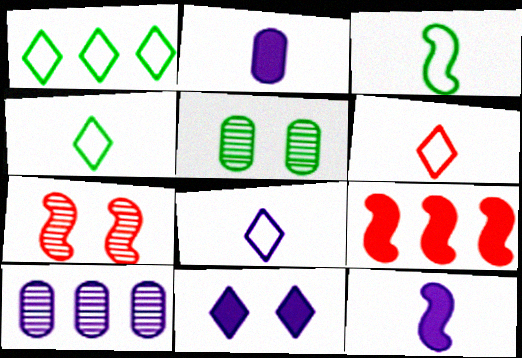[[1, 2, 7], 
[1, 9, 10], 
[4, 6, 8], 
[5, 8, 9]]